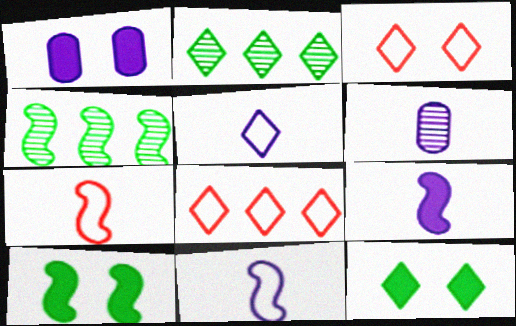[[1, 2, 7], 
[5, 6, 9], 
[6, 8, 10]]